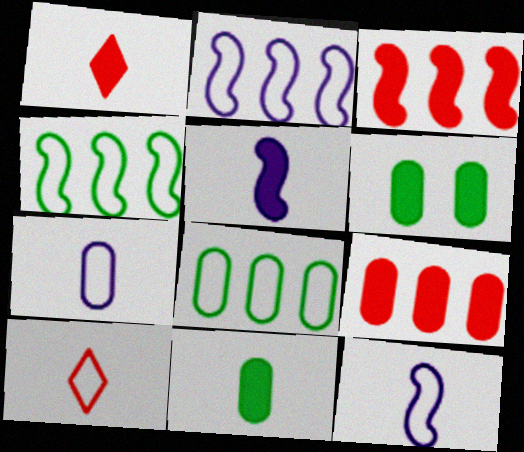[[1, 5, 11]]